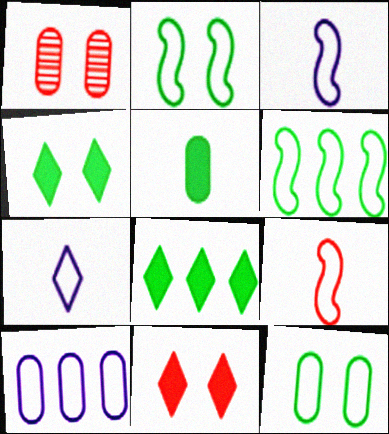[[1, 3, 8], 
[1, 5, 10]]